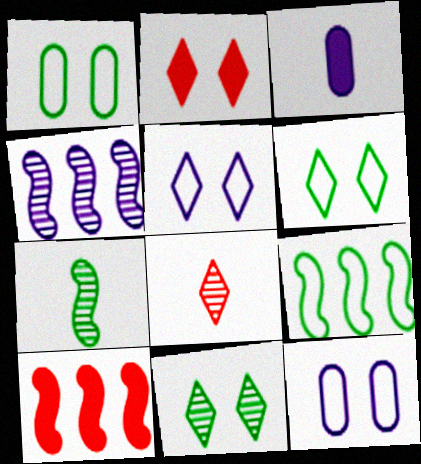[[2, 5, 11], 
[3, 4, 5], 
[4, 9, 10]]